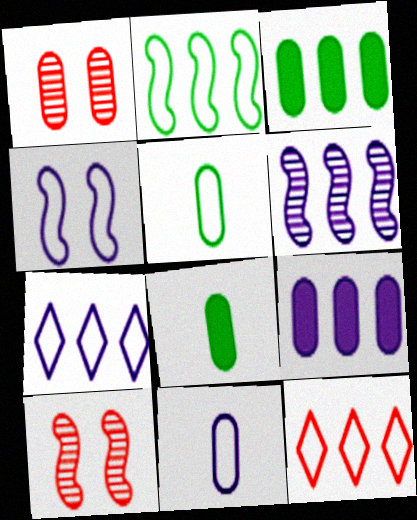[[1, 3, 11], 
[1, 5, 9], 
[3, 6, 12], 
[4, 5, 12], 
[4, 7, 11], 
[6, 7, 9], 
[7, 8, 10]]